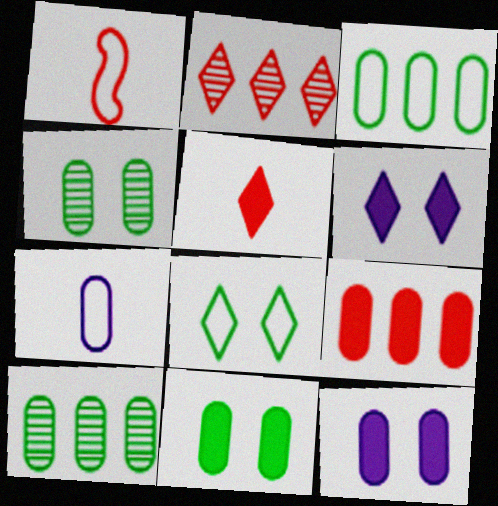[[1, 6, 10], 
[4, 7, 9]]